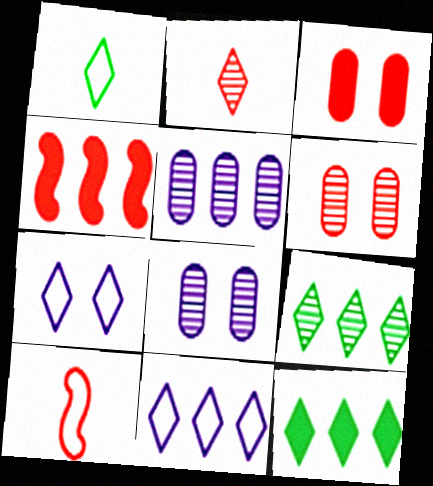[[1, 4, 8], 
[2, 7, 12], 
[8, 10, 12]]